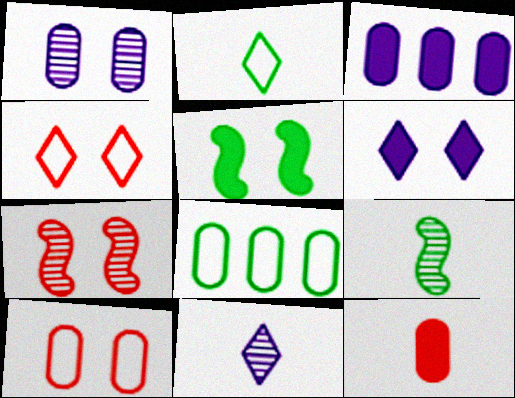[[1, 4, 5], 
[1, 8, 12], 
[2, 3, 7], 
[3, 4, 9]]